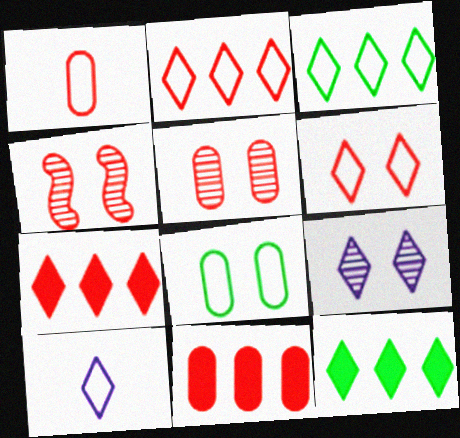[[1, 4, 7], 
[1, 5, 11], 
[3, 6, 10]]